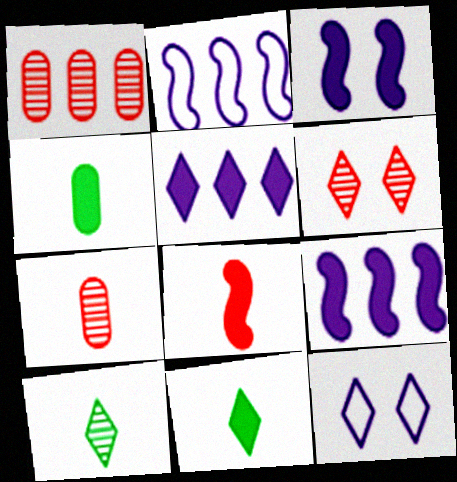[[2, 4, 6]]